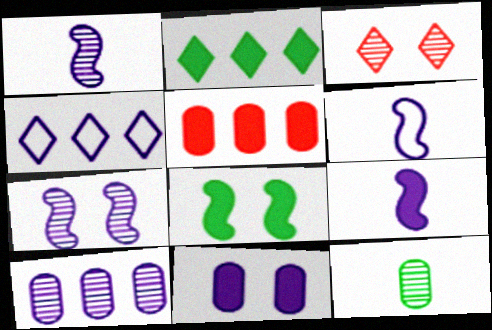[[1, 4, 11], 
[1, 6, 9]]